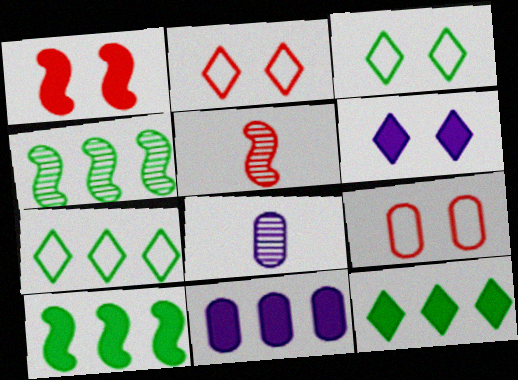[[1, 7, 8], 
[2, 8, 10], 
[3, 5, 11]]